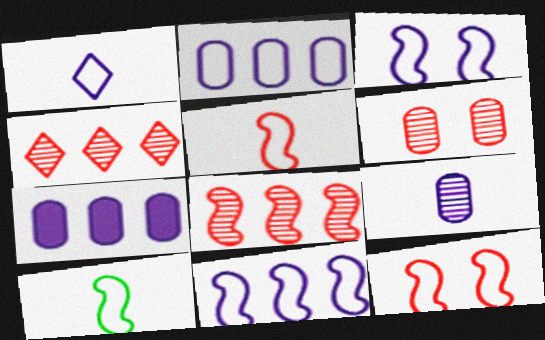[[1, 2, 3], 
[10, 11, 12]]